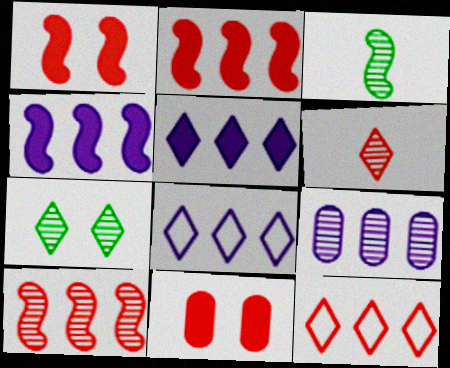[[3, 8, 11], 
[4, 8, 9]]